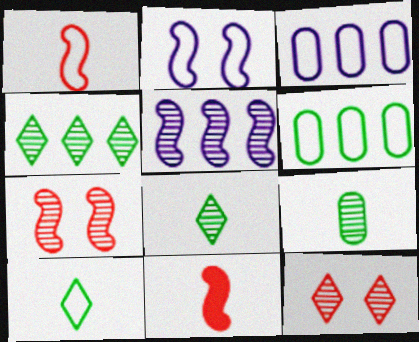[[5, 9, 12]]